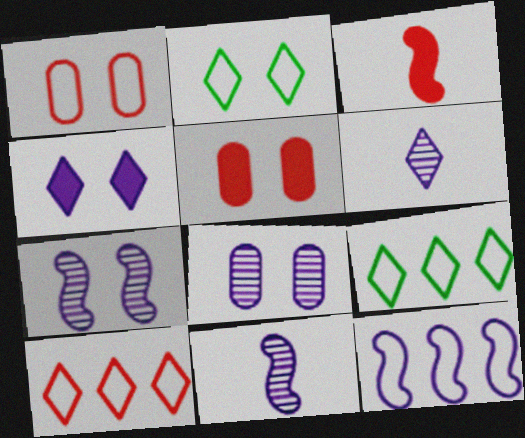[[2, 5, 7], 
[3, 8, 9], 
[5, 9, 11]]